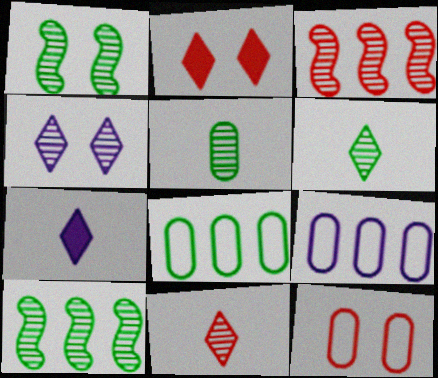[[3, 4, 5], 
[7, 10, 12]]